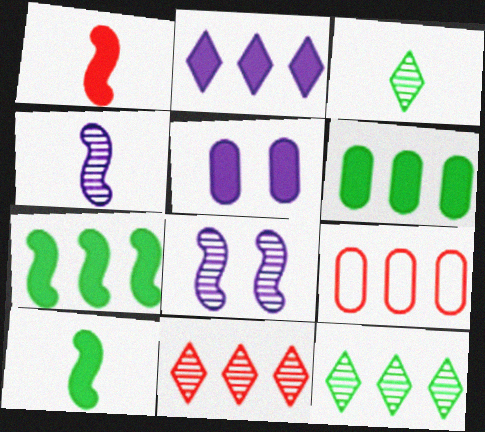[]